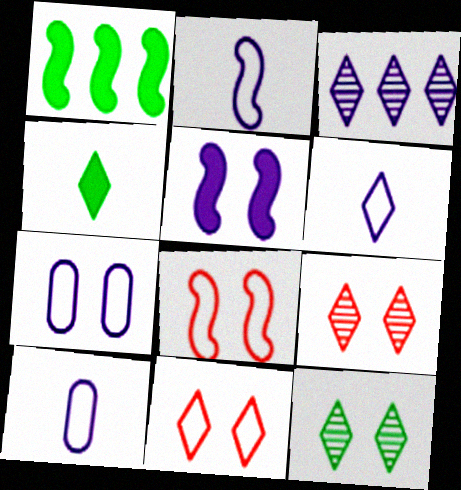[[1, 9, 10], 
[2, 6, 10], 
[3, 4, 11], 
[3, 5, 10]]